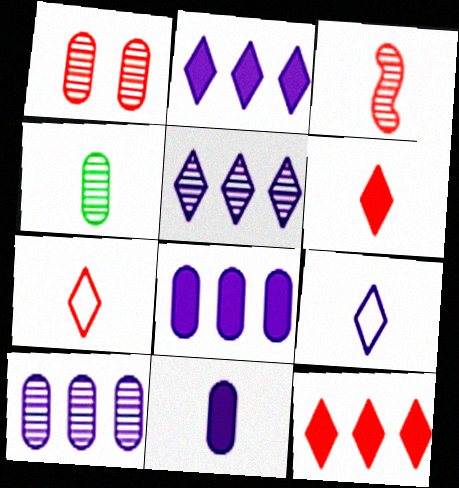[[1, 4, 10]]